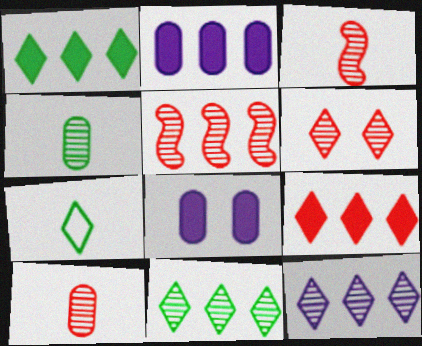[[5, 6, 10], 
[5, 7, 8]]